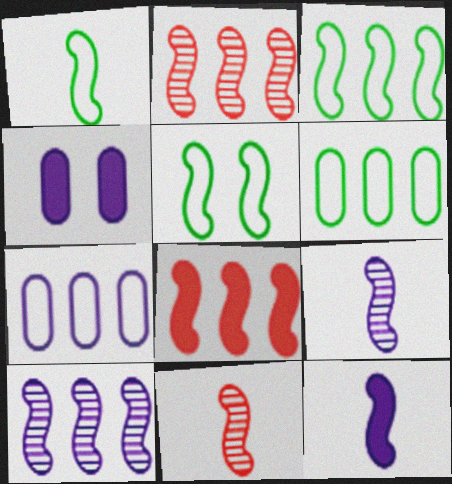[[1, 3, 5], 
[1, 11, 12], 
[2, 5, 12], 
[3, 8, 10], 
[5, 8, 9]]